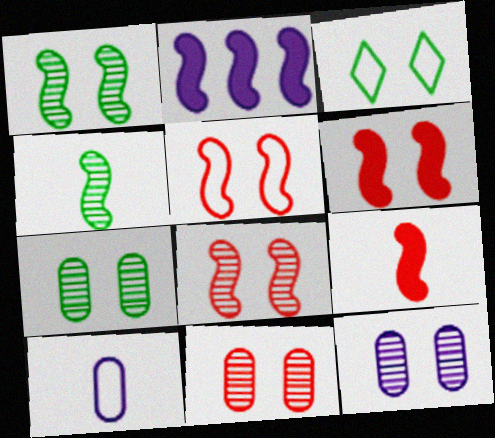[[2, 4, 5], 
[3, 6, 12], 
[5, 6, 8], 
[7, 11, 12]]